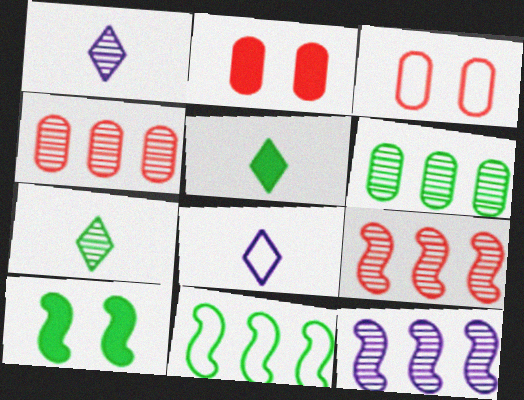[[1, 2, 11], 
[3, 5, 12], 
[3, 8, 11], 
[4, 8, 10]]